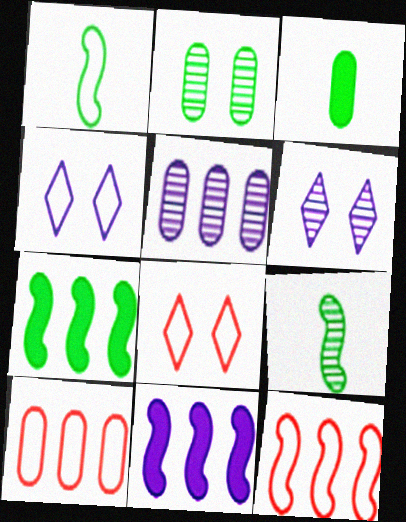[[1, 4, 10], 
[3, 6, 12]]